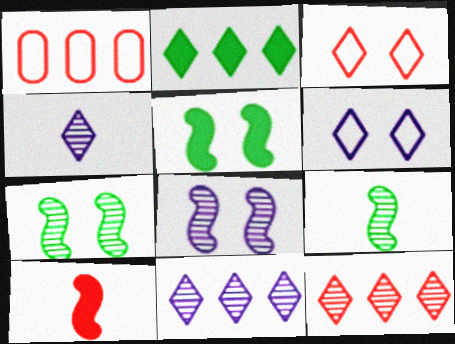[[1, 4, 5], 
[2, 3, 4]]